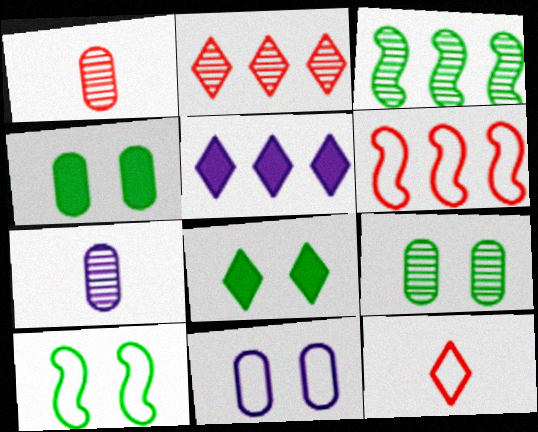[[1, 5, 10], 
[6, 7, 8], 
[8, 9, 10]]